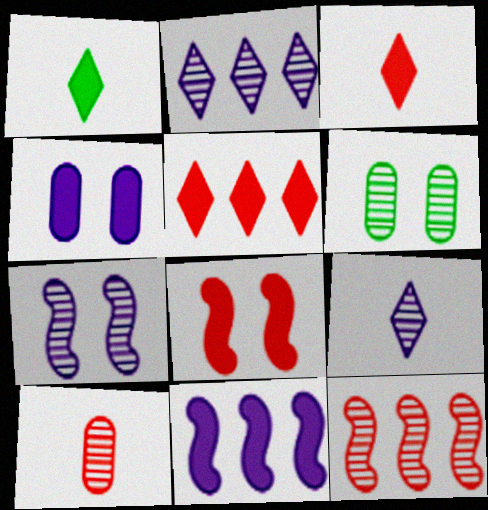[[6, 9, 12]]